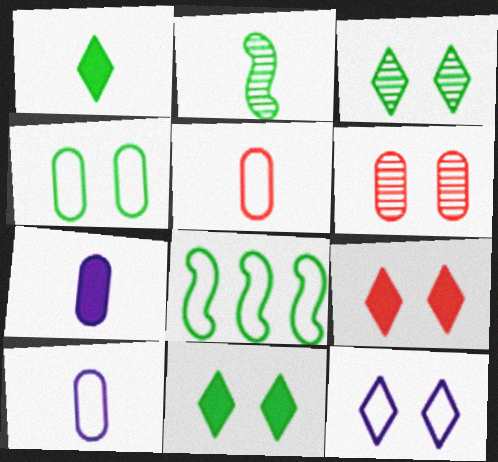[[3, 9, 12], 
[5, 8, 12]]